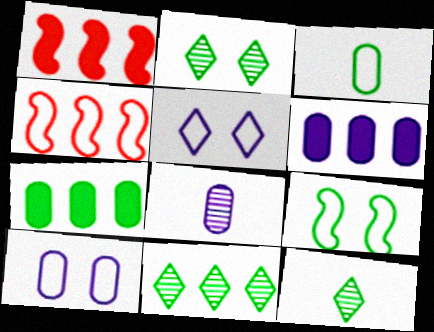[[1, 10, 12], 
[2, 11, 12], 
[3, 4, 5], 
[4, 6, 11], 
[6, 8, 10], 
[7, 9, 12]]